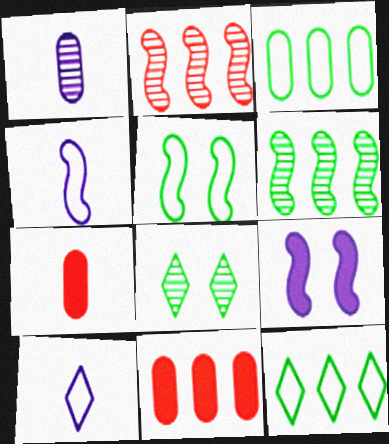[[1, 2, 8], 
[4, 8, 11]]